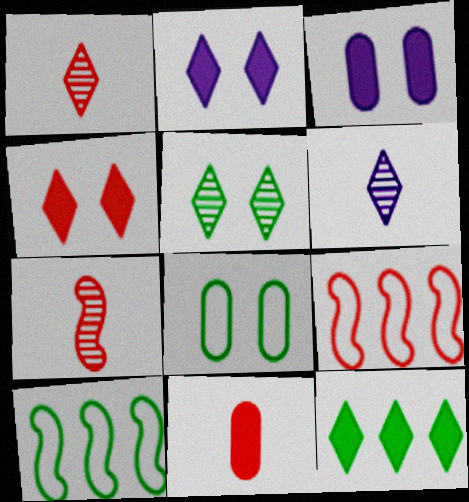[[1, 3, 10]]